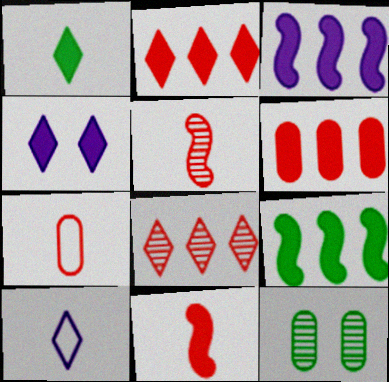[[1, 2, 4]]